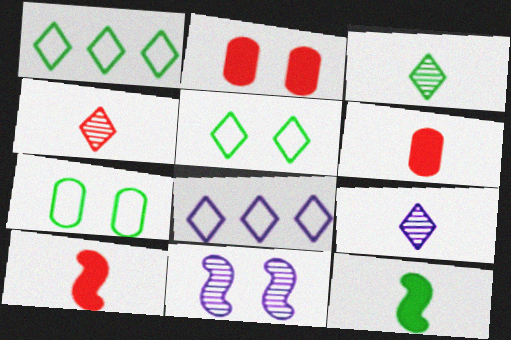[[1, 6, 11], 
[2, 5, 11], 
[3, 4, 9]]